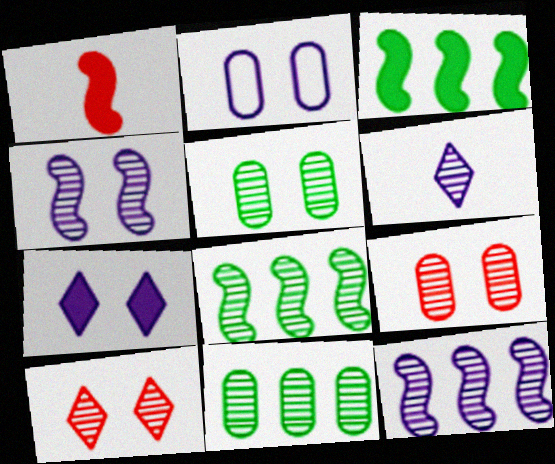[[2, 4, 7], 
[4, 5, 10], 
[6, 8, 9]]